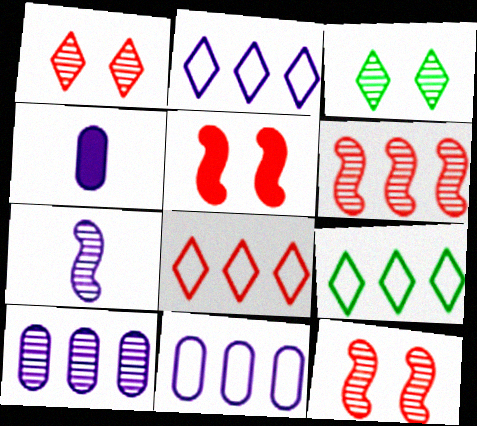[[2, 8, 9], 
[4, 9, 12]]